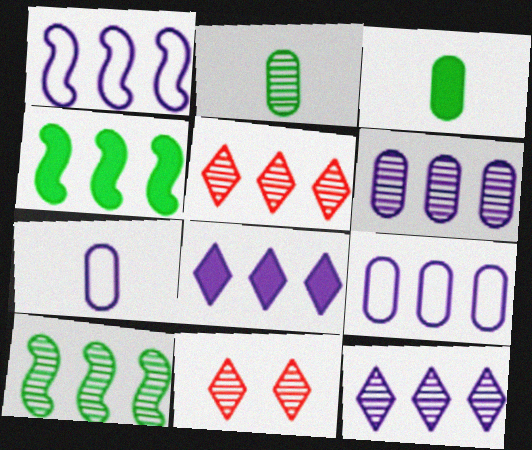[[1, 3, 11], 
[1, 6, 8], 
[4, 5, 9], 
[4, 7, 11], 
[5, 6, 10]]